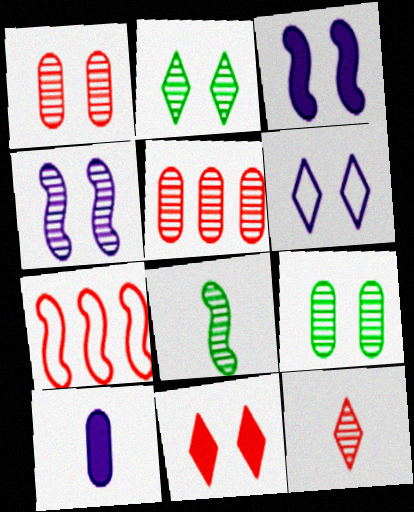[[1, 2, 4], 
[2, 6, 11], 
[2, 7, 10], 
[3, 7, 8]]